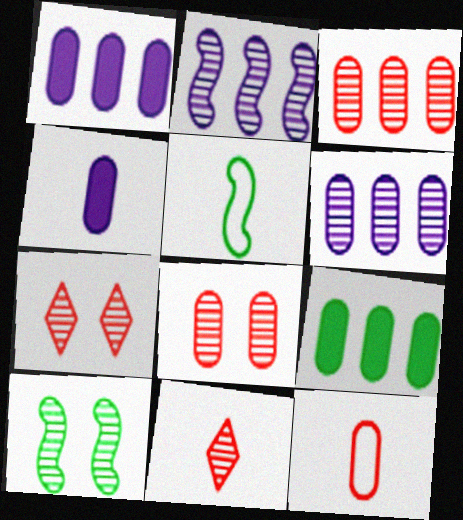[[1, 5, 7], 
[4, 5, 11], 
[6, 10, 11]]